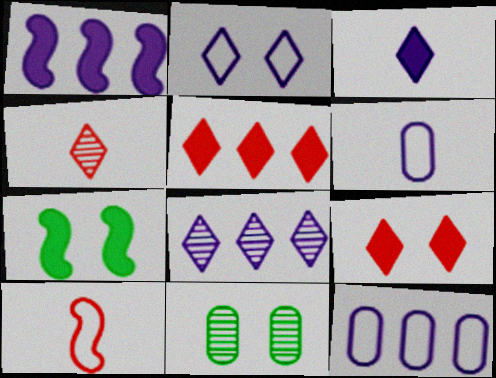[[1, 8, 12], 
[2, 3, 8], 
[4, 7, 12]]